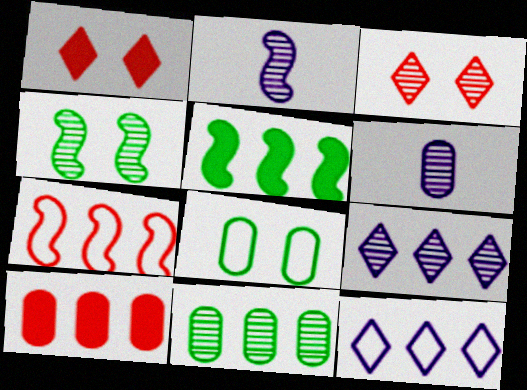[[2, 3, 11], 
[6, 8, 10]]